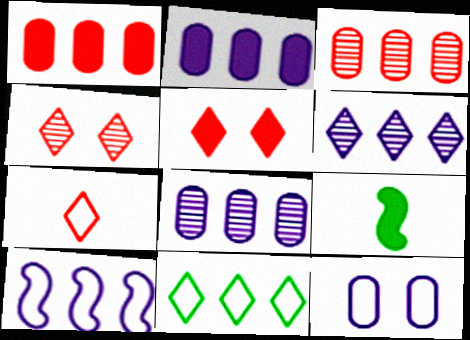[[2, 5, 9], 
[2, 6, 10]]